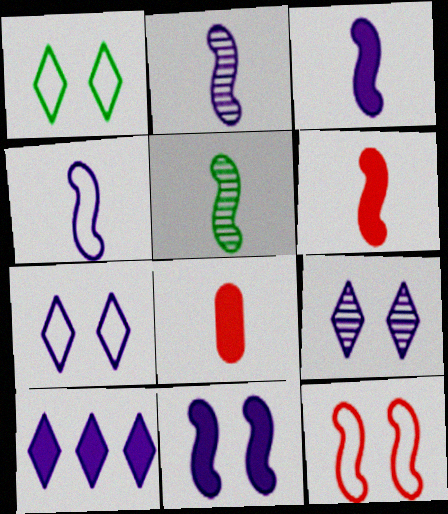[[2, 3, 4], 
[4, 5, 6]]